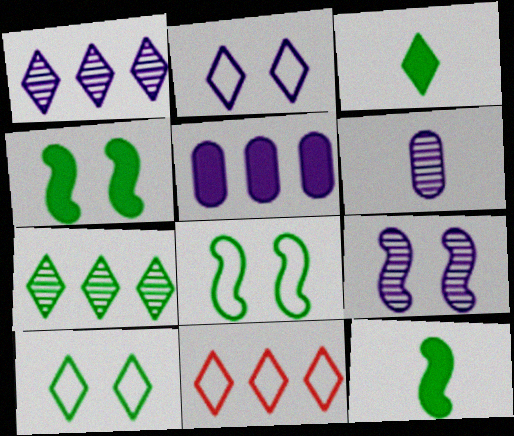[[1, 6, 9], 
[3, 7, 10], 
[4, 6, 11]]